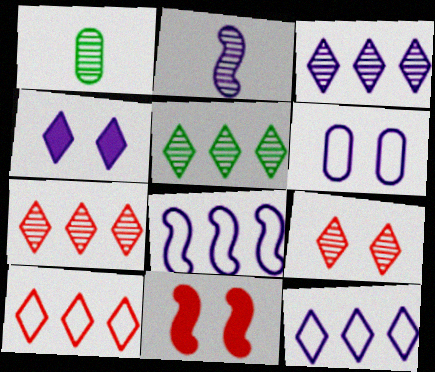[[1, 11, 12], 
[3, 5, 7]]